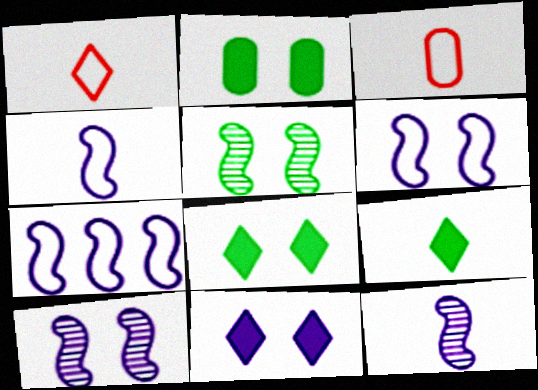[[3, 9, 12], 
[4, 6, 7]]